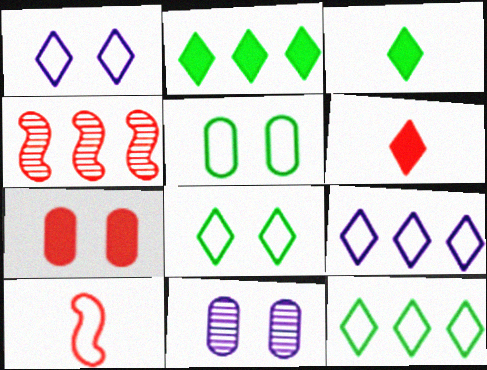[[2, 10, 11], 
[5, 7, 11], 
[5, 9, 10]]